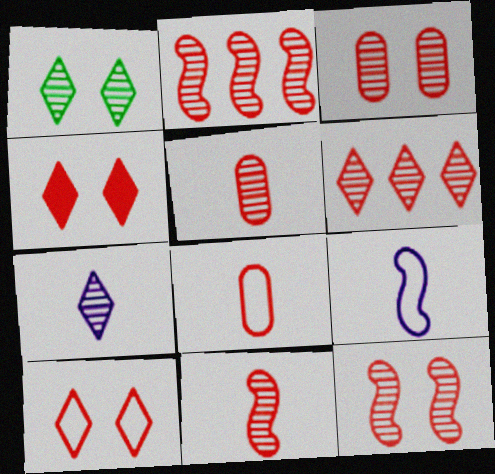[[1, 6, 7], 
[2, 4, 8], 
[2, 11, 12], 
[3, 6, 11], 
[5, 6, 12]]